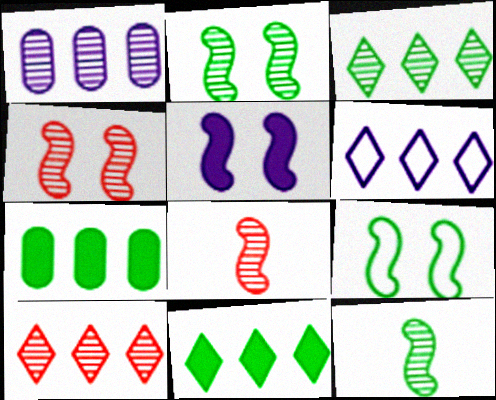[[4, 5, 9], 
[6, 10, 11]]